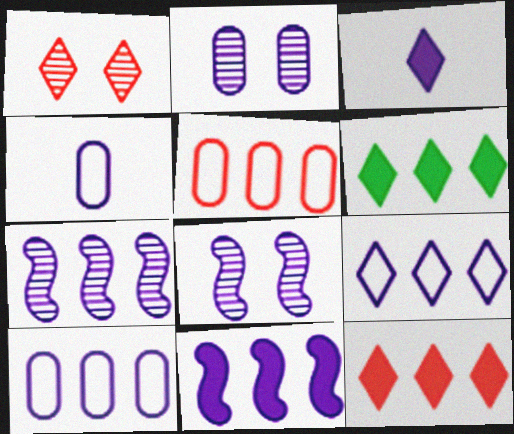[[3, 8, 10], 
[5, 6, 7]]